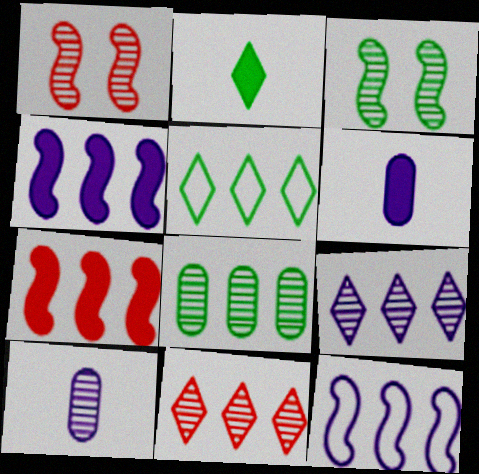[[1, 5, 6], 
[3, 10, 11]]